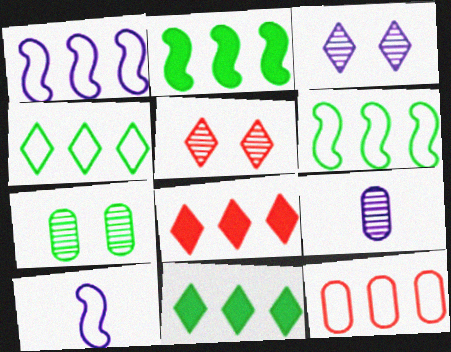[[1, 4, 12], 
[7, 8, 10]]